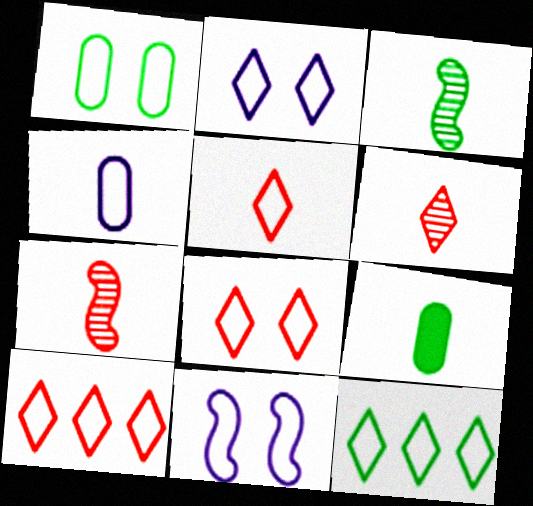[[1, 8, 11], 
[2, 5, 12], 
[5, 8, 10]]